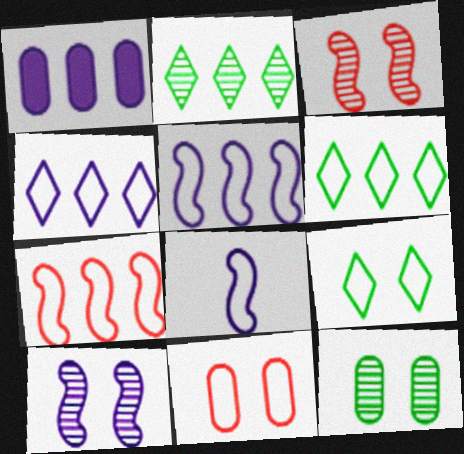[[1, 2, 7], 
[6, 8, 11]]